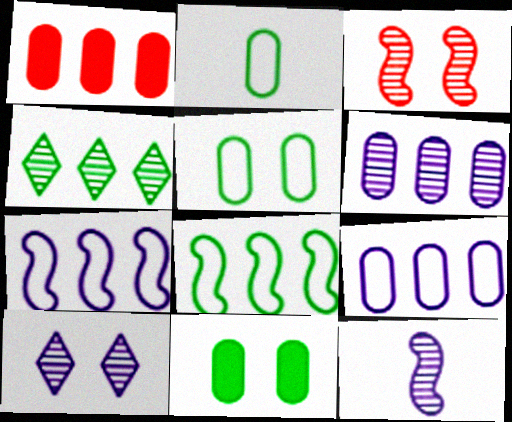[[1, 4, 7], 
[6, 10, 12]]